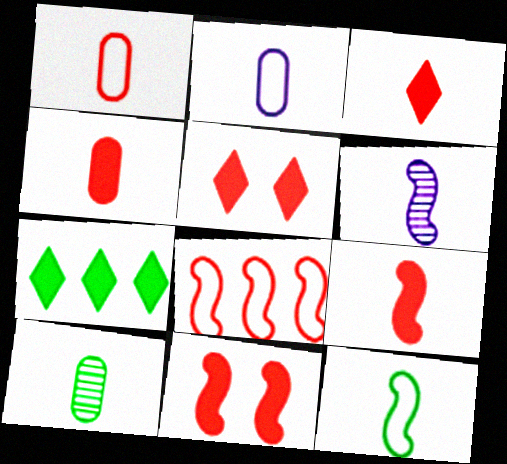[[2, 4, 10], 
[3, 4, 9], 
[6, 9, 12]]